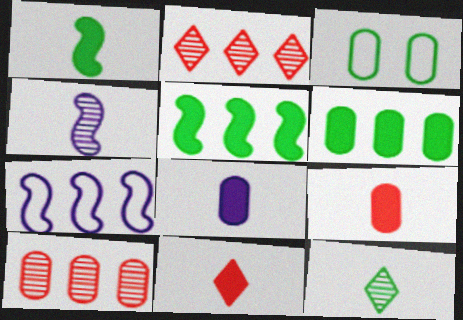[[1, 8, 11], 
[2, 6, 7], 
[3, 5, 12], 
[3, 8, 10]]